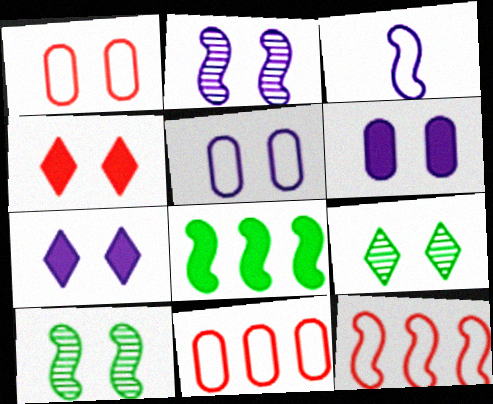[[1, 7, 10], 
[2, 5, 7], 
[4, 5, 10]]